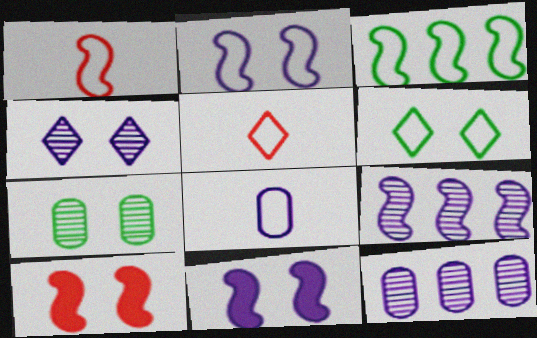[[1, 2, 3]]